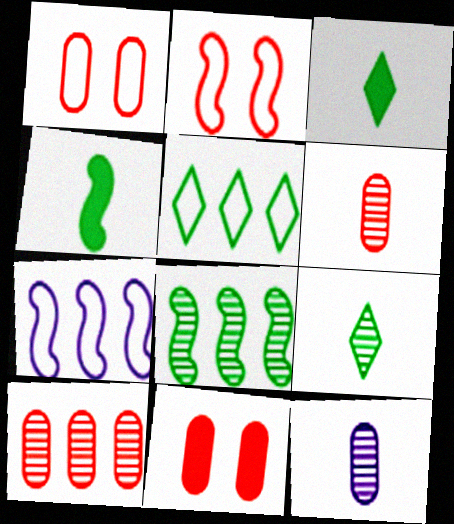[[7, 9, 11]]